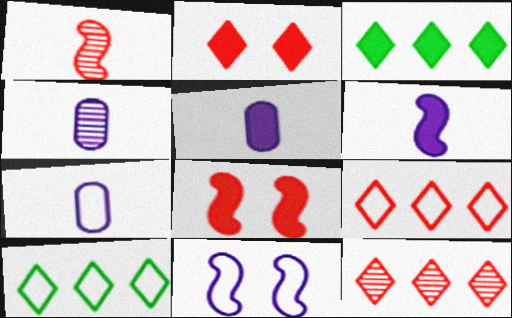[[3, 5, 8], 
[4, 5, 7], 
[4, 8, 10]]